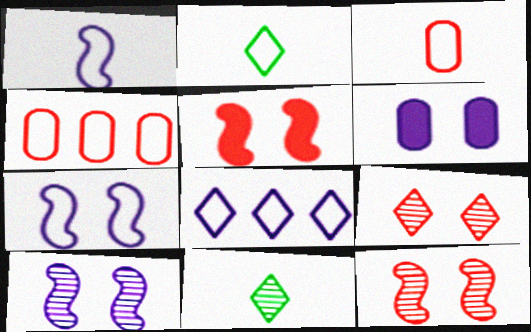[[1, 2, 3], 
[2, 4, 7]]